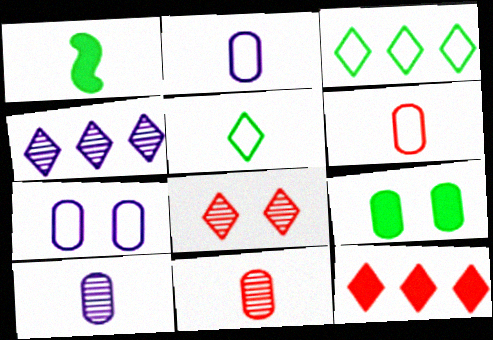[[3, 4, 12]]